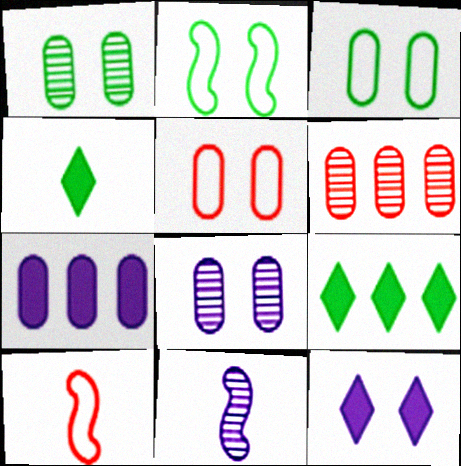[[5, 9, 11], 
[8, 9, 10]]